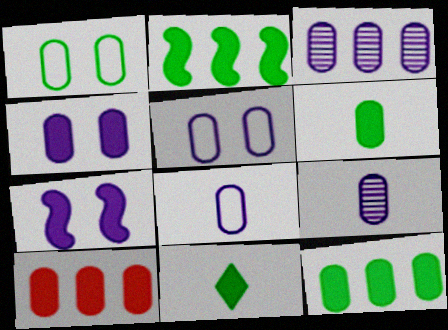[[1, 9, 10], 
[3, 4, 8], 
[4, 6, 10], 
[7, 10, 11]]